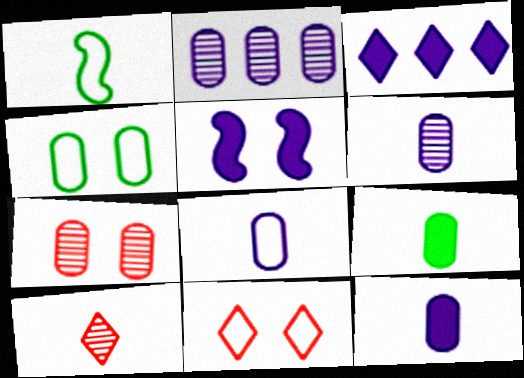[[1, 3, 7], 
[1, 10, 12], 
[3, 5, 12], 
[6, 8, 12]]